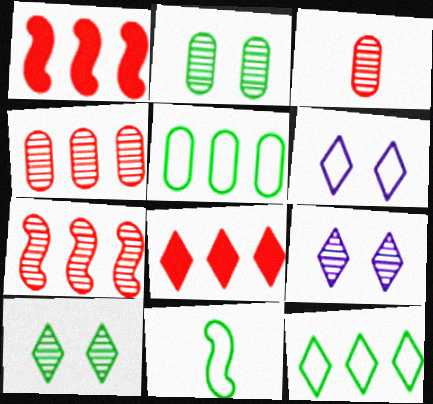[]